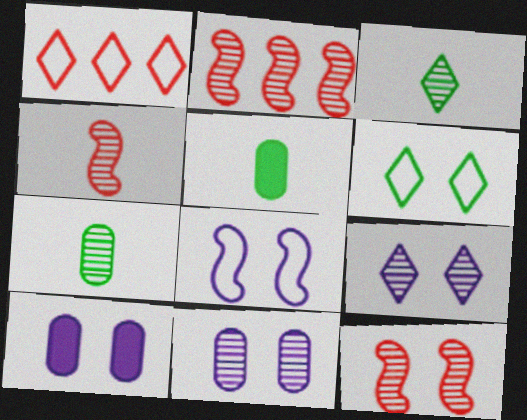[[2, 3, 11], 
[2, 4, 12], 
[2, 7, 9], 
[6, 10, 12], 
[8, 9, 10]]